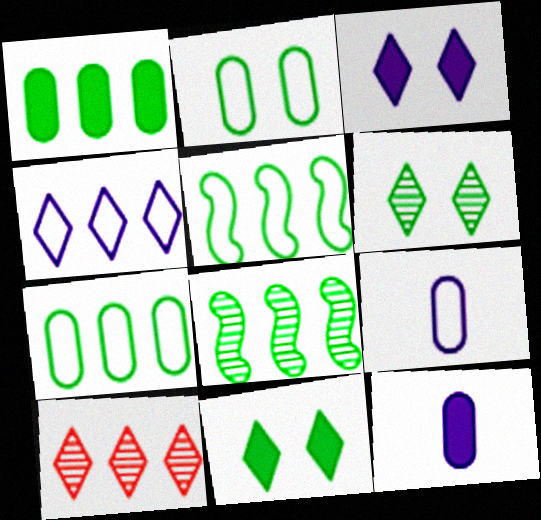[]